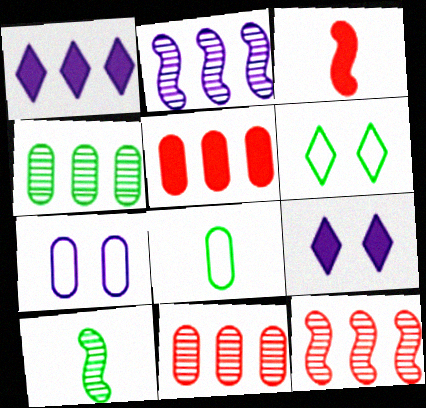[[8, 9, 12]]